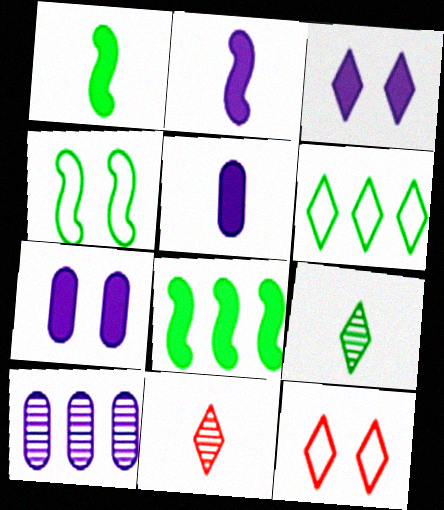[[1, 10, 12], 
[3, 6, 11]]